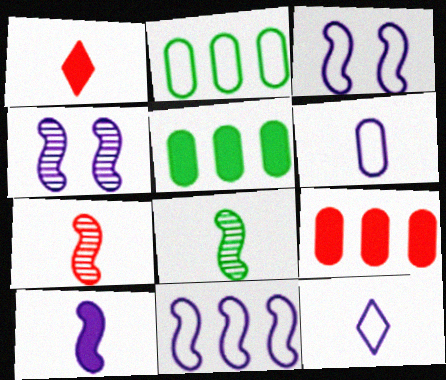[[1, 2, 4], 
[1, 6, 8], 
[4, 10, 11]]